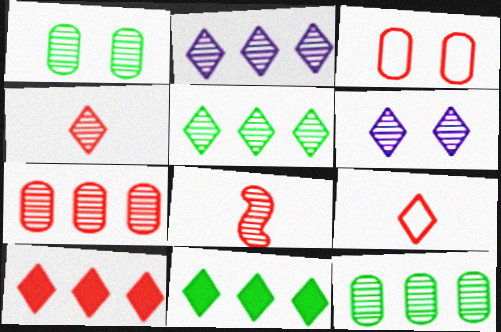[[1, 2, 8], 
[3, 8, 10], 
[4, 5, 6], 
[6, 8, 12], 
[6, 9, 11]]